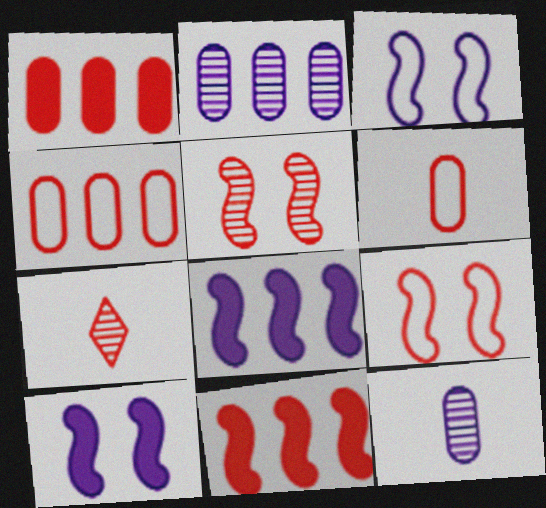[[1, 7, 9]]